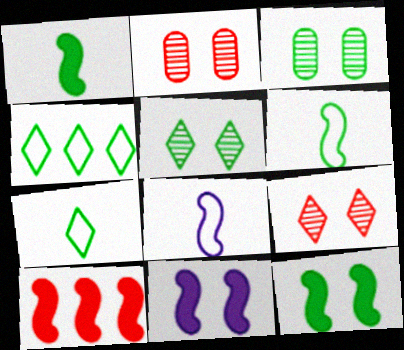[[1, 3, 4], 
[1, 10, 11]]